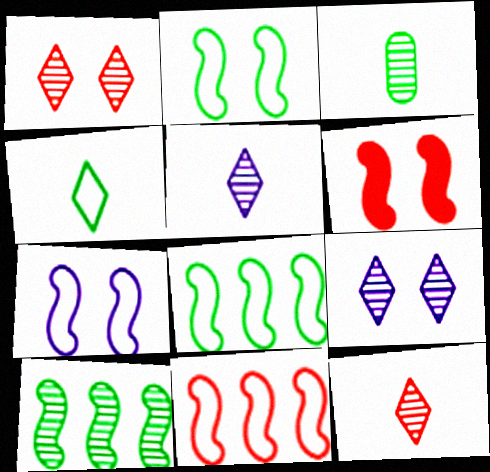[]